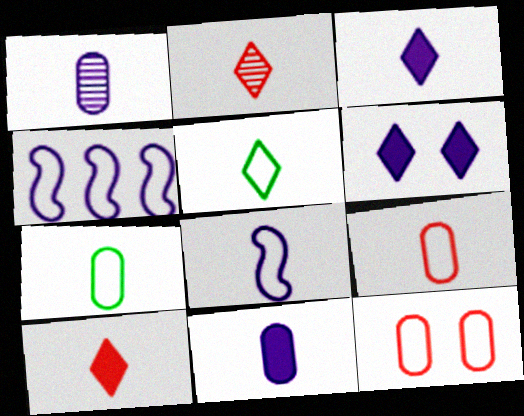[[1, 3, 8], 
[1, 4, 6], 
[2, 3, 5], 
[4, 5, 12], 
[5, 8, 9]]